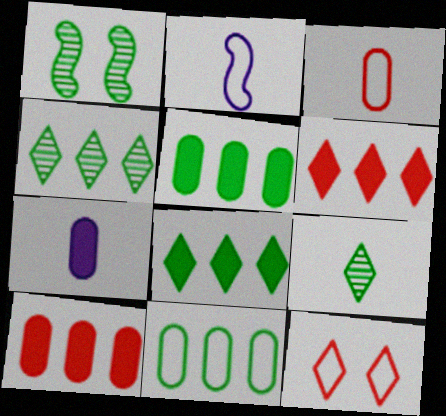[[2, 11, 12]]